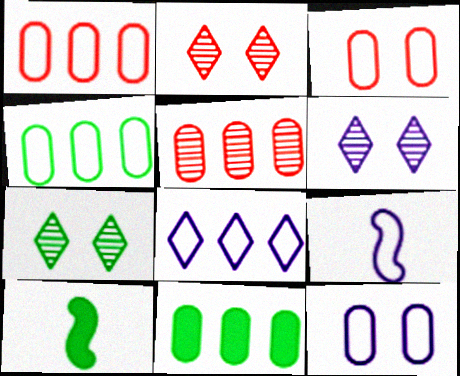[[1, 6, 10], 
[2, 6, 7], 
[2, 9, 11], 
[4, 7, 10], 
[8, 9, 12]]